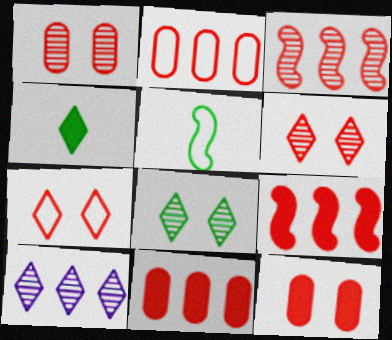[[4, 7, 10], 
[5, 10, 12]]